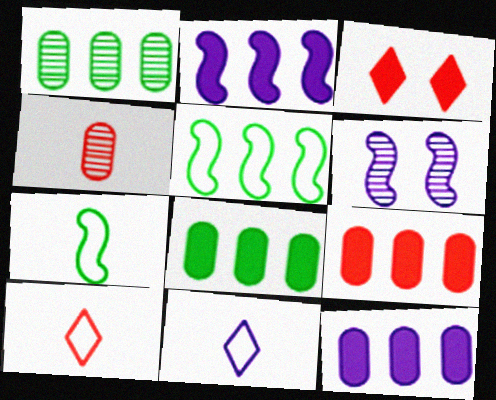[[6, 8, 10], 
[6, 11, 12], 
[8, 9, 12]]